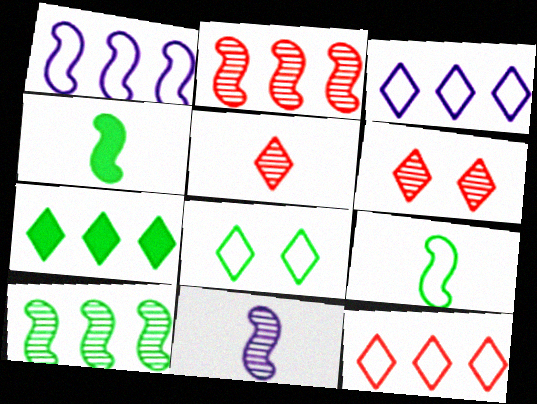[]